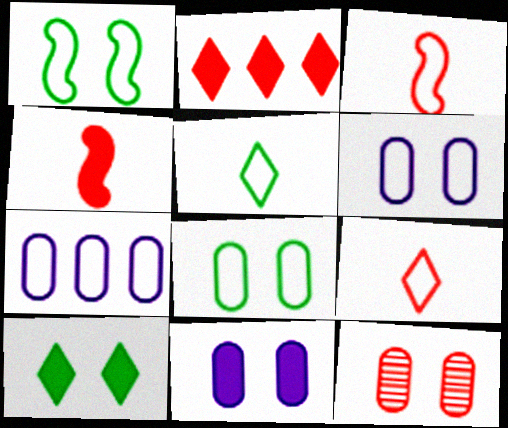[[1, 7, 9], 
[2, 3, 12], 
[8, 11, 12]]